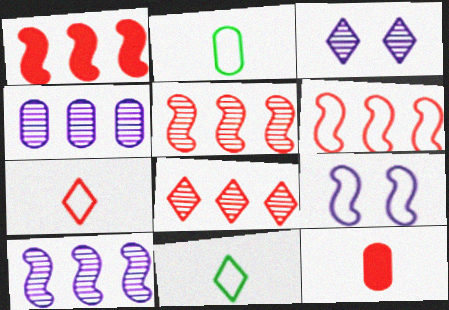[[1, 2, 3], 
[1, 5, 6]]